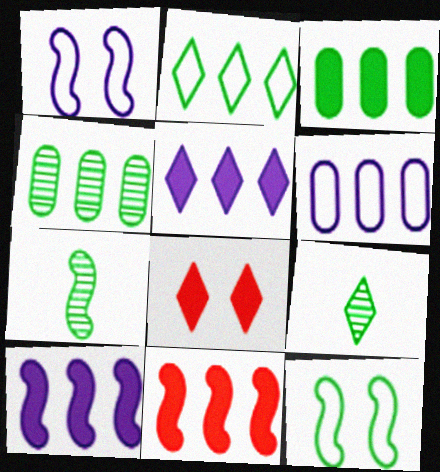[[1, 7, 11], 
[3, 5, 11], 
[3, 9, 12], 
[6, 7, 8]]